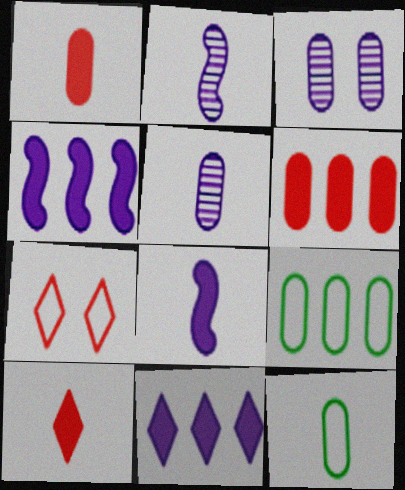[[1, 3, 9], 
[1, 5, 12], 
[2, 10, 12], 
[3, 6, 12]]